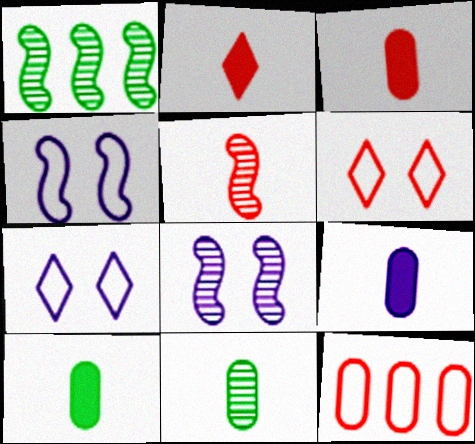[[1, 3, 7], 
[1, 5, 8], 
[1, 6, 9], 
[3, 9, 10]]